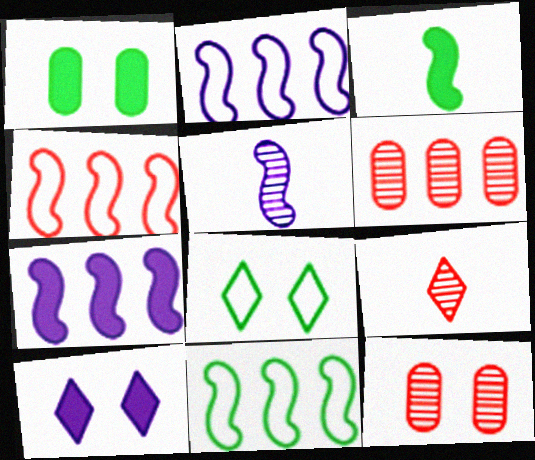[[1, 2, 9], 
[2, 4, 11]]